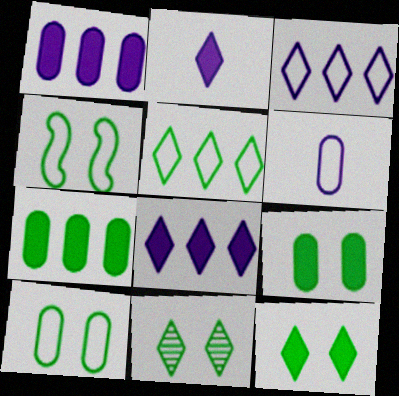[[4, 9, 11]]